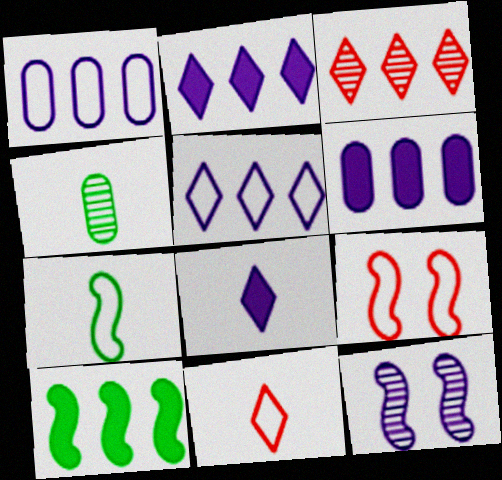[[1, 3, 10], 
[1, 8, 12], 
[2, 4, 9], 
[3, 4, 12]]